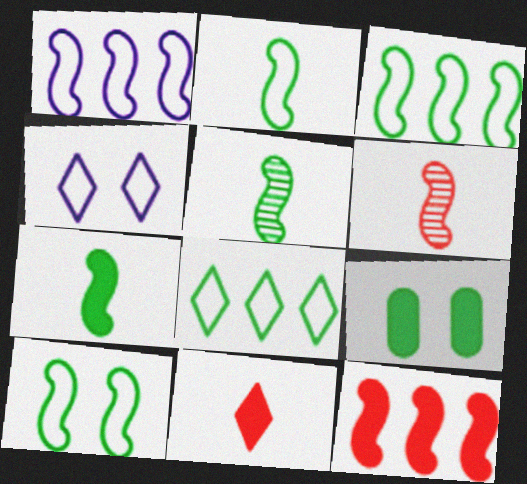[[2, 3, 10], 
[2, 5, 7], 
[5, 8, 9]]